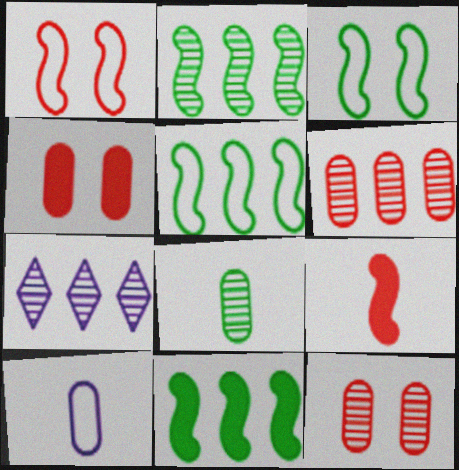[[2, 5, 11], 
[2, 6, 7]]